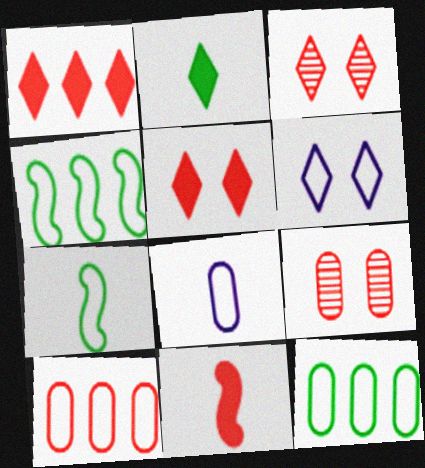[[3, 10, 11], 
[6, 7, 10]]